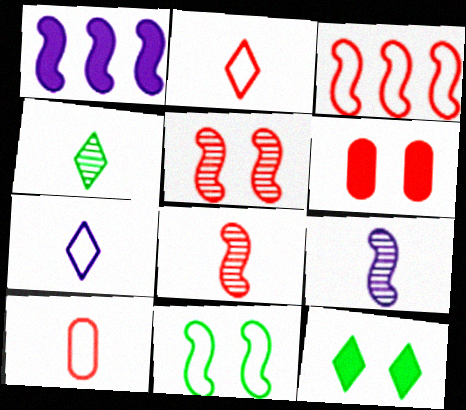[[1, 8, 11]]